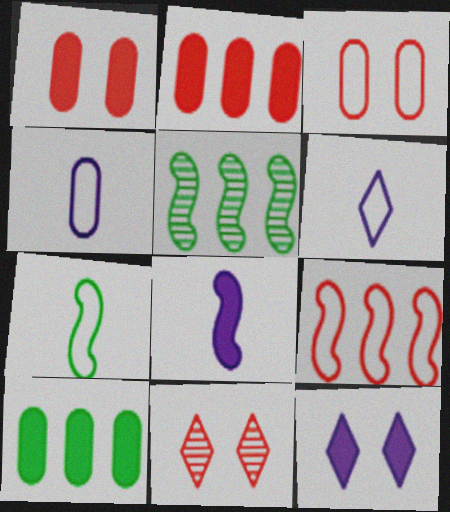[[1, 5, 6]]